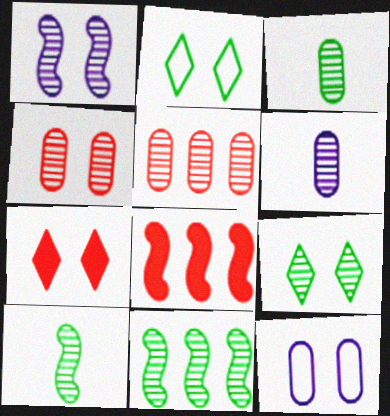[[1, 4, 9], 
[2, 6, 8], 
[3, 9, 11]]